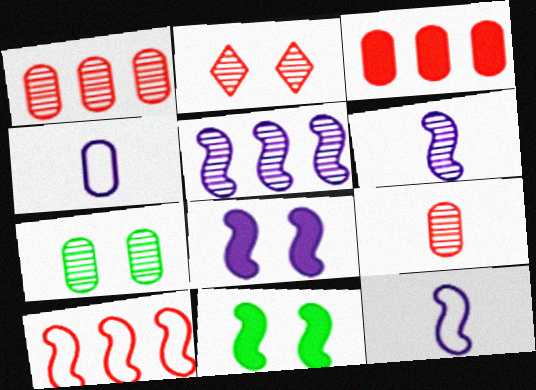[[3, 4, 7], 
[5, 8, 12], 
[6, 10, 11]]